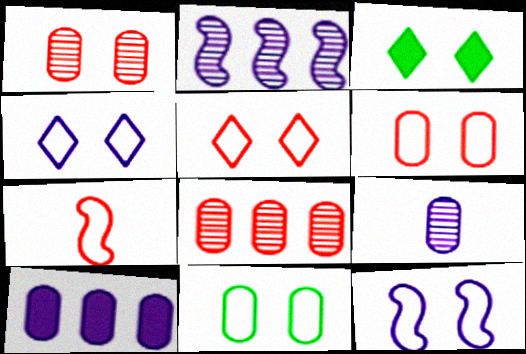[[1, 3, 12], 
[5, 11, 12]]